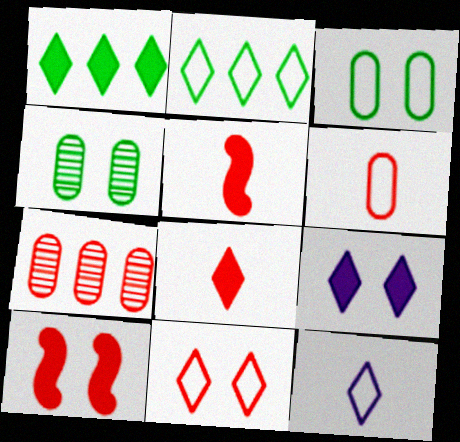[[1, 8, 9], 
[2, 11, 12], 
[5, 7, 11]]